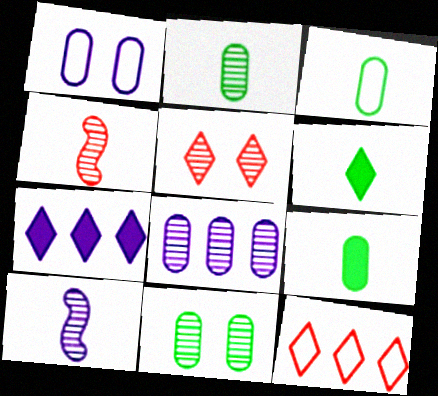[[1, 7, 10], 
[2, 3, 9]]